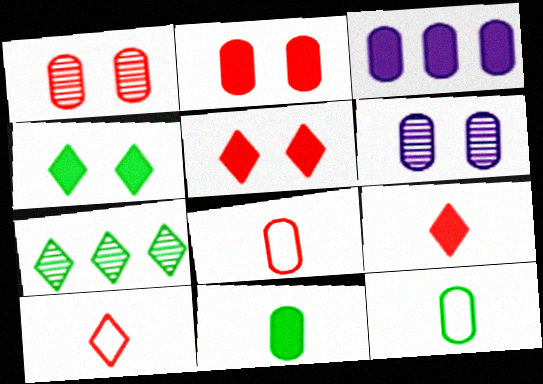[[1, 3, 12], 
[2, 3, 11]]